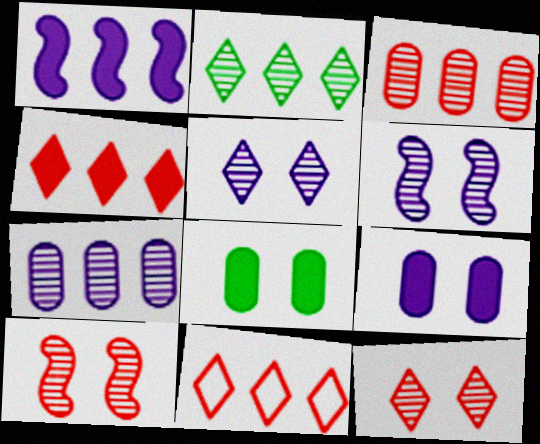[]